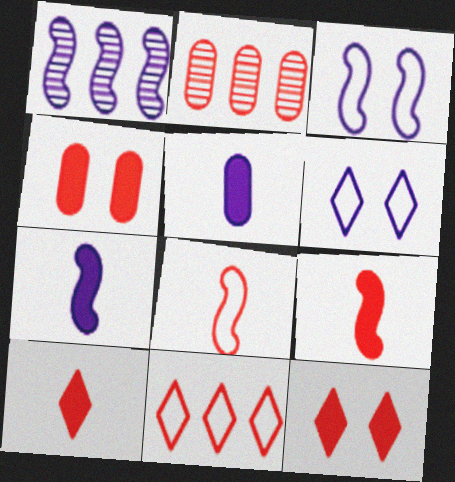[[1, 3, 7], 
[1, 5, 6], 
[2, 8, 12]]